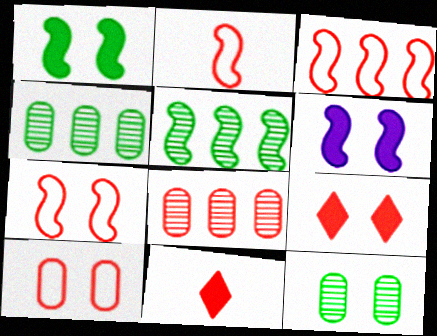[[2, 3, 7], 
[2, 5, 6], 
[2, 8, 9], 
[7, 8, 11]]